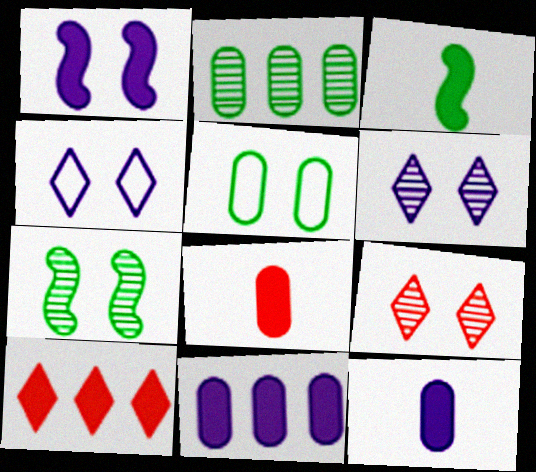[[1, 5, 9]]